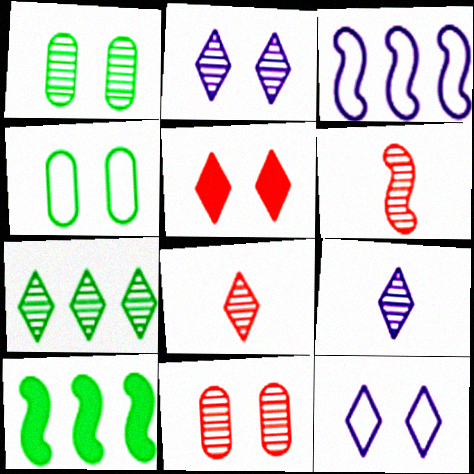[[2, 7, 8]]